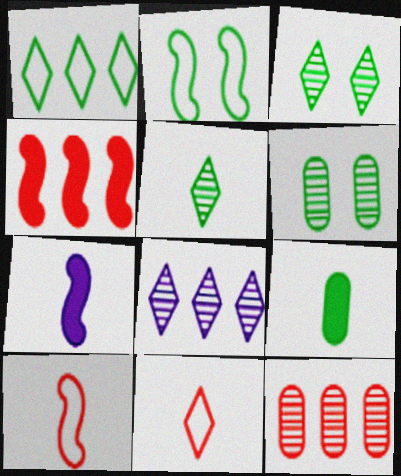[]